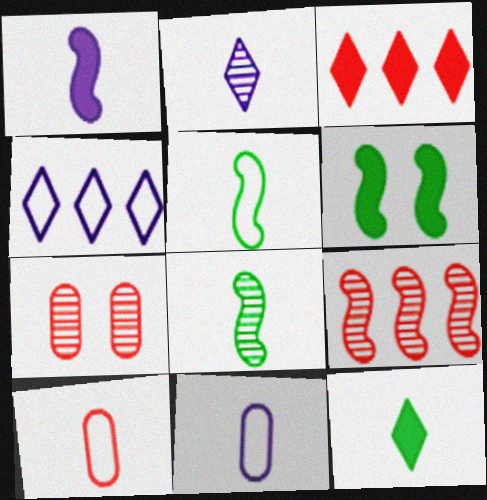[[1, 2, 11]]